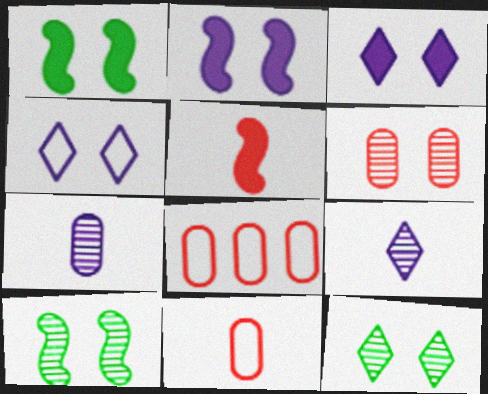[[1, 4, 6], 
[1, 8, 9]]